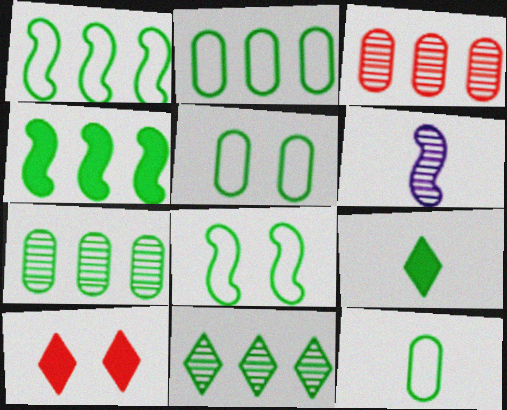[[2, 4, 11], 
[2, 5, 12], 
[2, 6, 10], 
[7, 8, 9]]